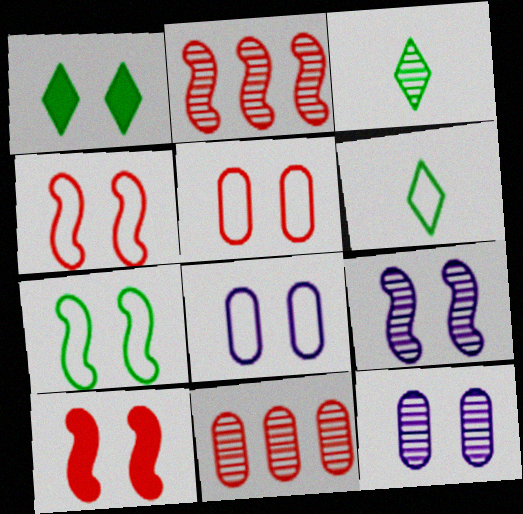[[1, 4, 12], 
[1, 5, 9], 
[2, 3, 12], 
[3, 9, 11], 
[7, 9, 10]]